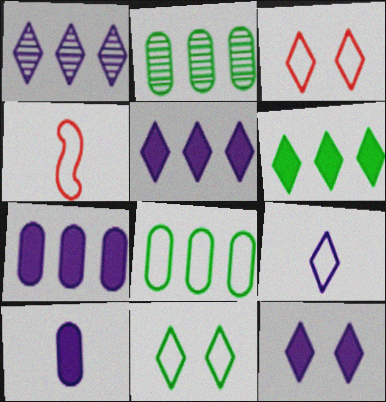[[1, 9, 12], 
[2, 4, 12]]